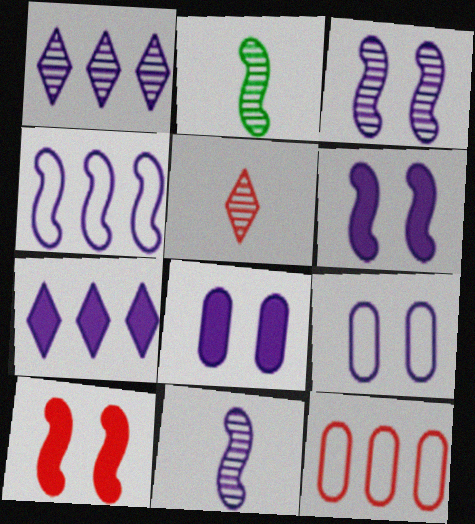[[2, 4, 10], 
[4, 6, 11], 
[5, 10, 12], 
[7, 9, 11]]